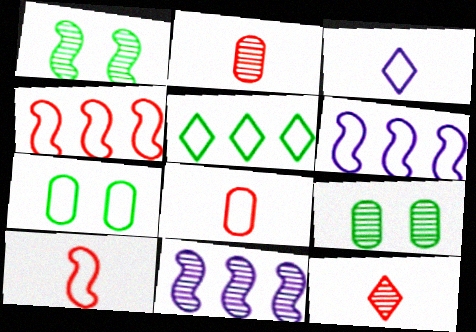[[3, 4, 7], 
[9, 11, 12]]